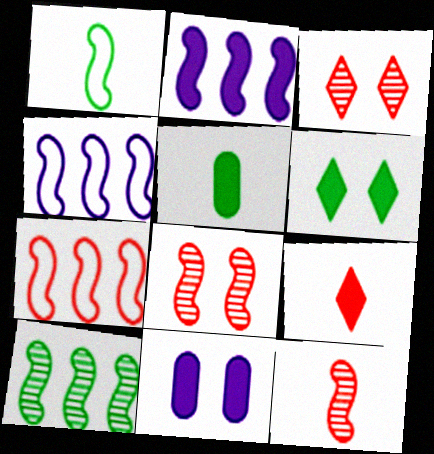[[1, 2, 8], 
[2, 7, 10], 
[3, 4, 5]]